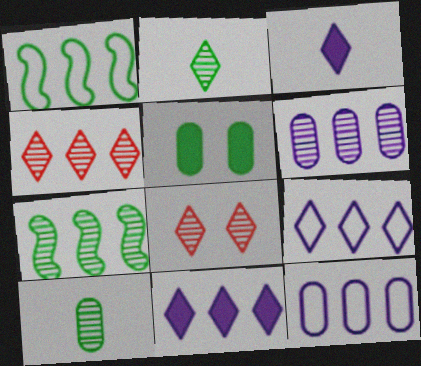[[1, 2, 5], 
[4, 6, 7]]